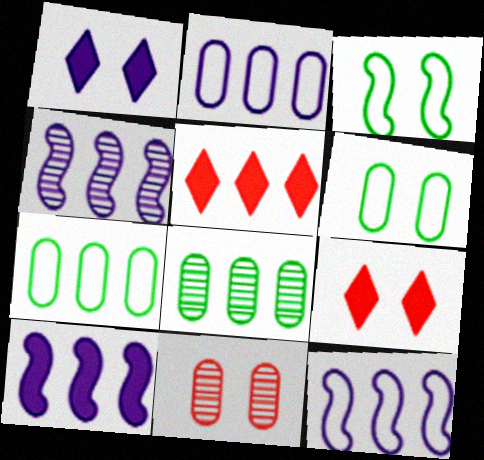[[1, 3, 11], 
[4, 5, 7], 
[4, 10, 12], 
[5, 8, 12]]